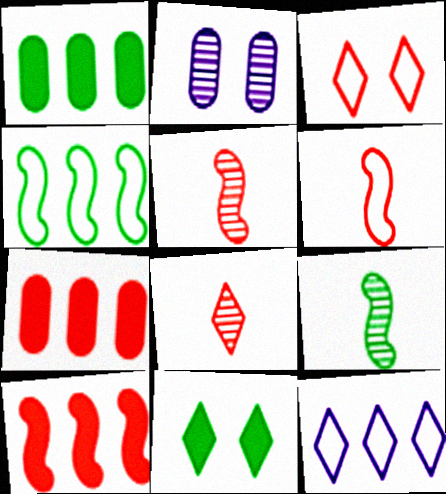[[3, 5, 7], 
[8, 11, 12]]